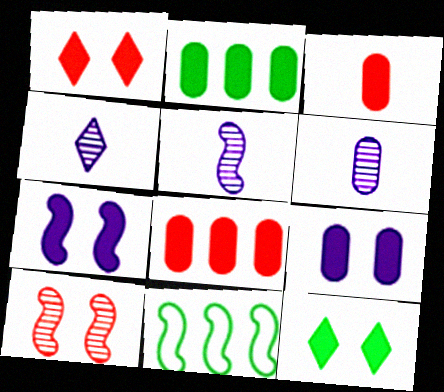[[1, 6, 11], 
[2, 3, 9], 
[4, 5, 6]]